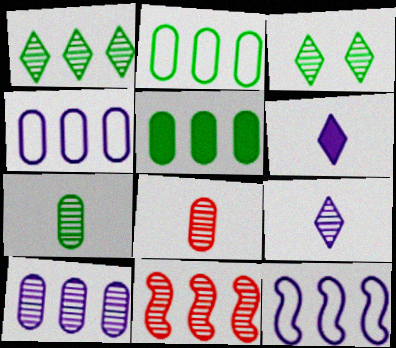[[1, 10, 11]]